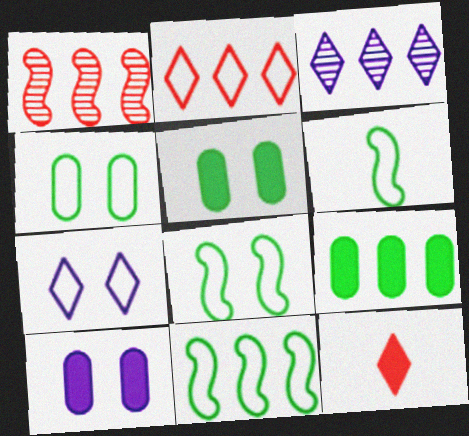[[6, 8, 11]]